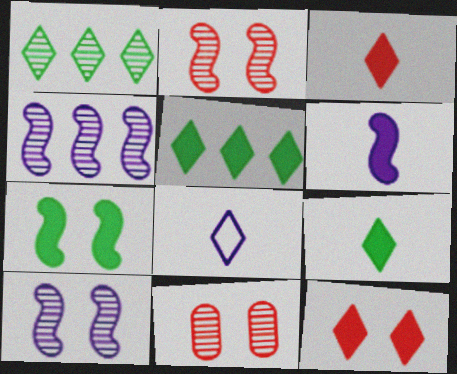[[1, 8, 12]]